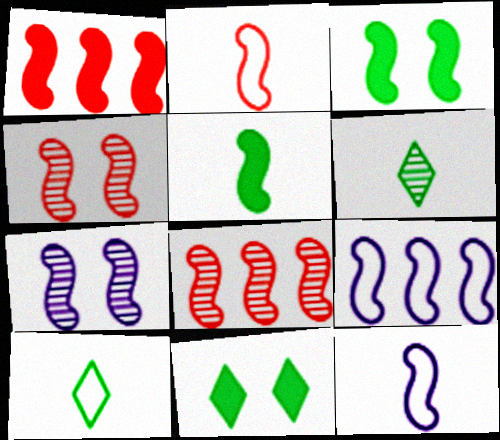[[1, 2, 4], 
[3, 8, 12], 
[4, 5, 9]]